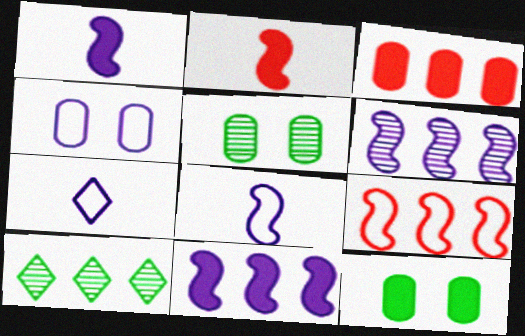[[2, 4, 10]]